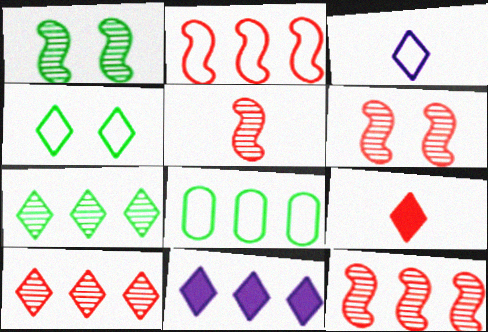[[5, 6, 12], 
[8, 11, 12]]